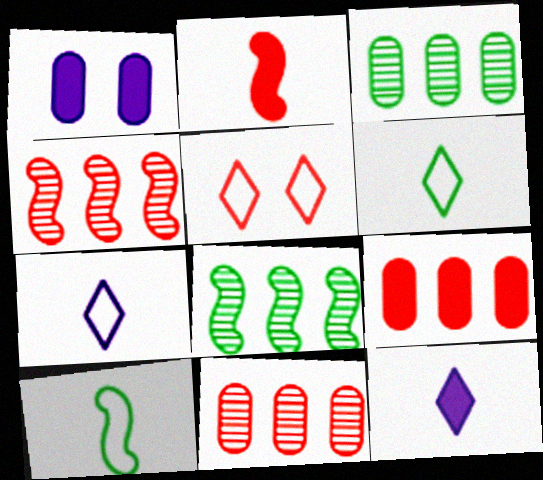[[1, 4, 6], 
[2, 5, 11]]